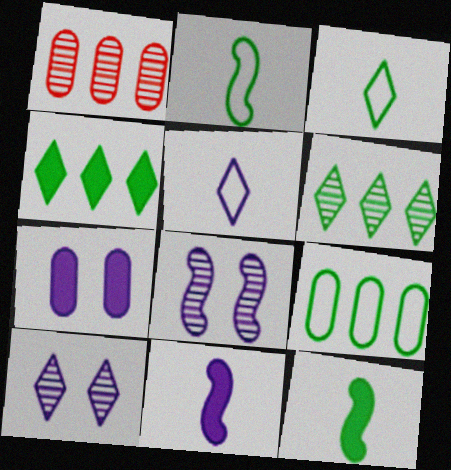[]